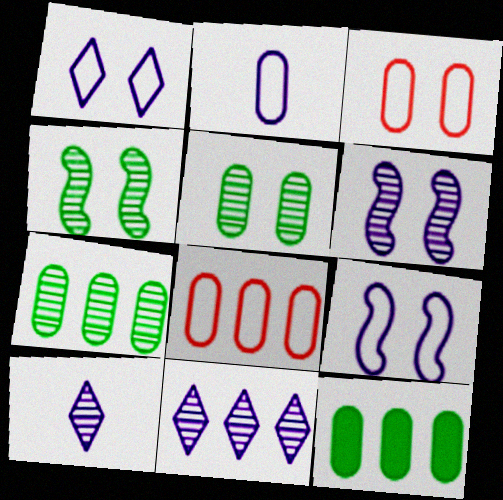[]